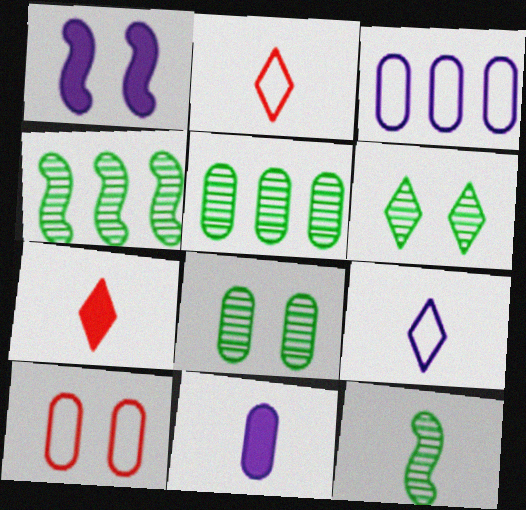[[1, 2, 5], 
[1, 6, 10], 
[2, 11, 12], 
[5, 6, 12], 
[5, 10, 11]]